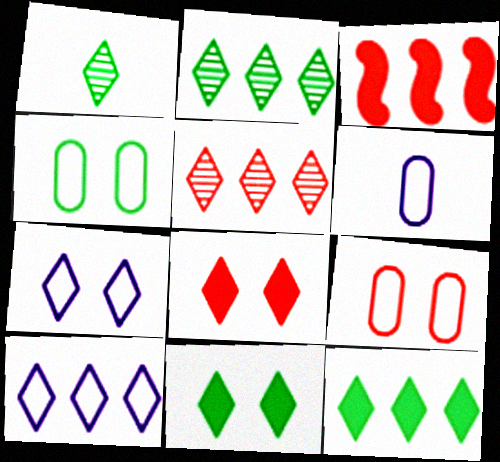[[1, 8, 10], 
[5, 10, 12]]